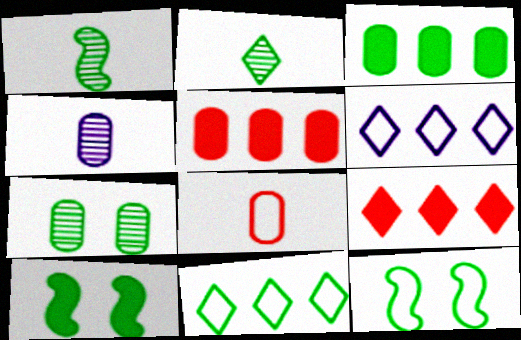[[2, 3, 12], 
[4, 9, 12], 
[6, 8, 12]]